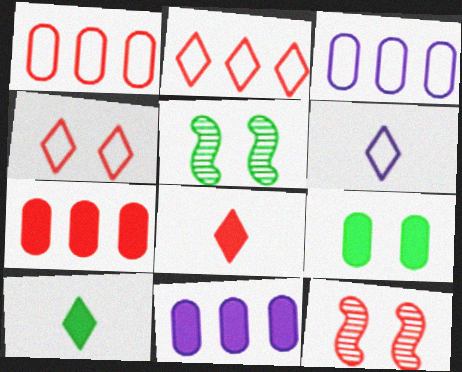[[1, 8, 12], 
[3, 5, 8], 
[3, 10, 12], 
[5, 6, 7]]